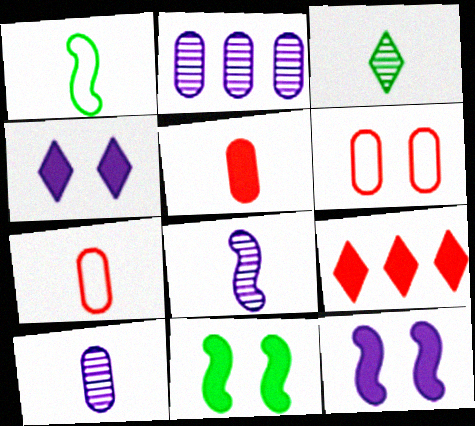[]